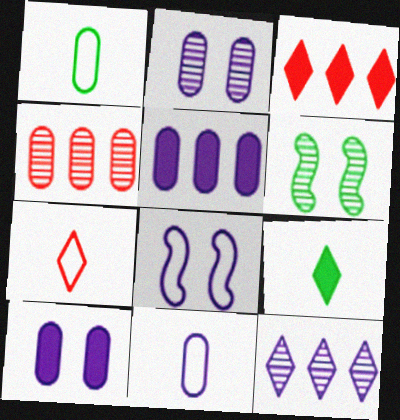[[1, 4, 10], 
[2, 5, 11], 
[3, 6, 11], 
[4, 8, 9], 
[5, 6, 7]]